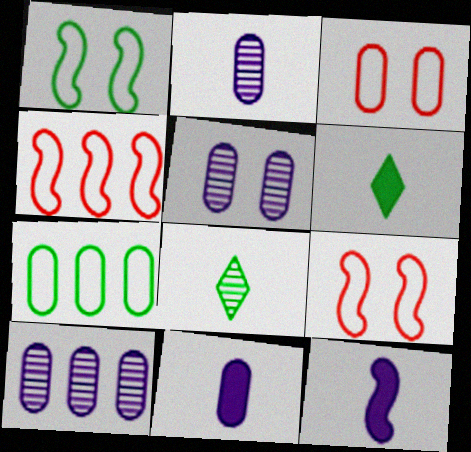[[2, 5, 10], 
[4, 5, 6], 
[6, 9, 10]]